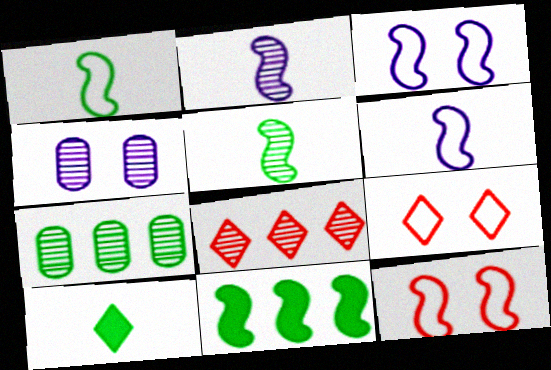[[2, 11, 12], 
[4, 5, 8]]